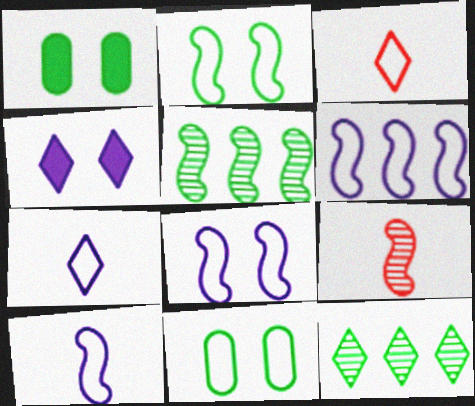[[3, 4, 12], 
[3, 6, 11], 
[6, 8, 10]]